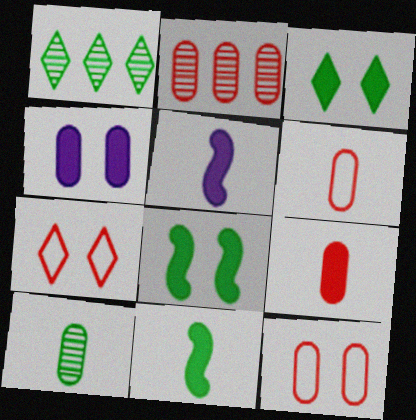[[1, 5, 12], 
[2, 9, 12]]